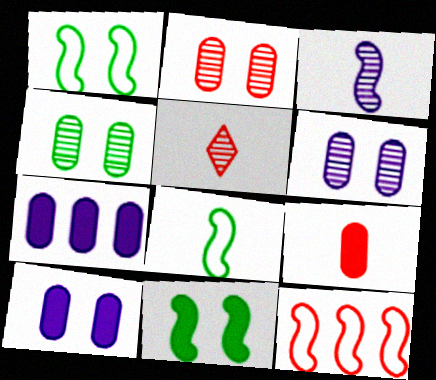[[1, 5, 7], 
[2, 4, 6], 
[3, 11, 12]]